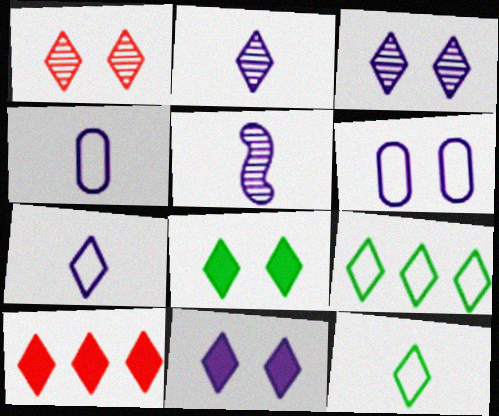[[3, 10, 12]]